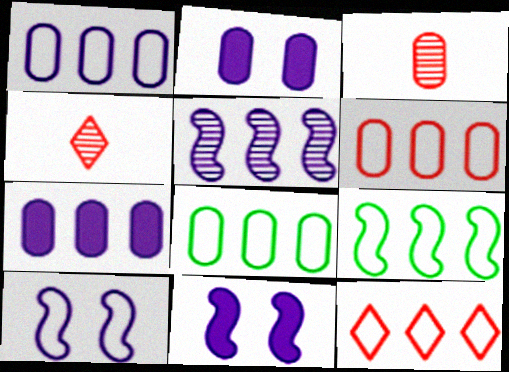[[1, 6, 8], 
[1, 9, 12], 
[2, 3, 8], 
[2, 4, 9], 
[4, 8, 11]]